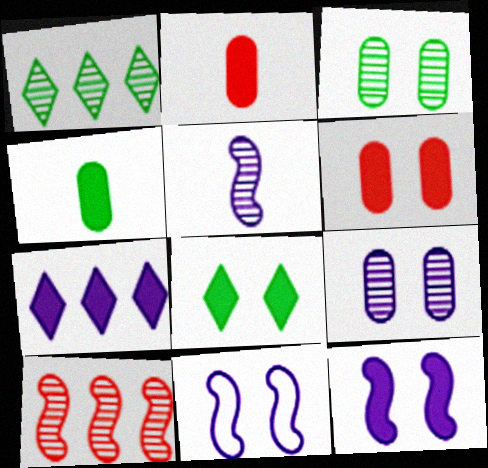[[1, 2, 11], 
[6, 8, 12]]